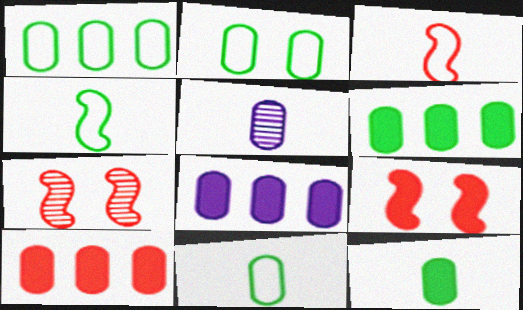[[1, 2, 11], 
[2, 5, 10], 
[6, 8, 10]]